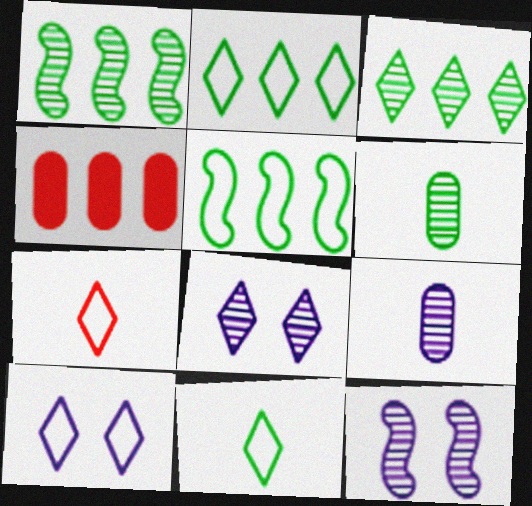[[2, 7, 10], 
[4, 11, 12]]